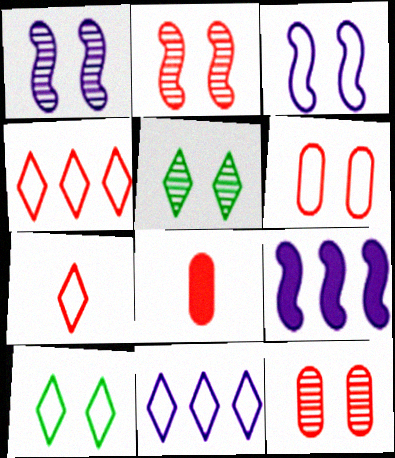[[1, 5, 12], 
[2, 4, 8], 
[3, 6, 10], 
[7, 10, 11]]